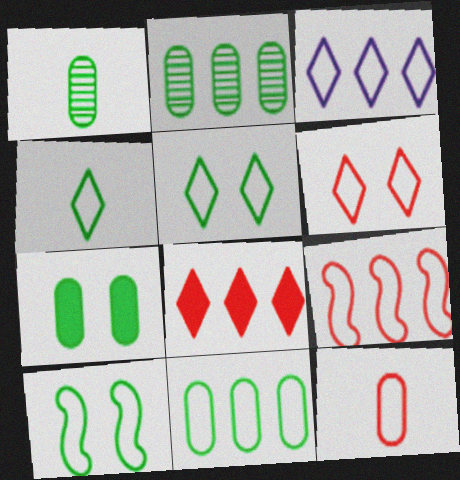[[1, 7, 11], 
[3, 4, 6], 
[3, 9, 11], 
[3, 10, 12], 
[4, 10, 11], 
[6, 9, 12]]